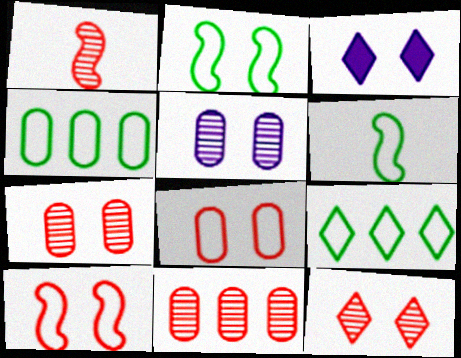[[1, 3, 4], 
[1, 11, 12], 
[2, 3, 7], 
[3, 6, 11]]